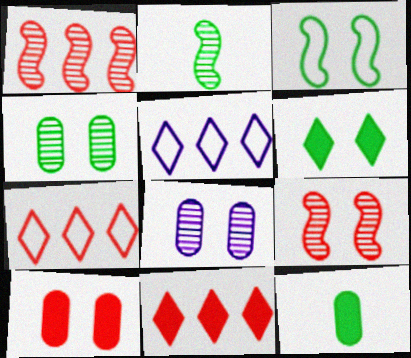[[2, 5, 10], 
[3, 4, 6], 
[5, 9, 12]]